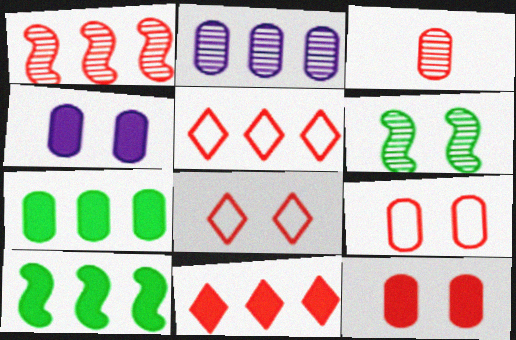[[2, 5, 10], 
[4, 6, 8]]